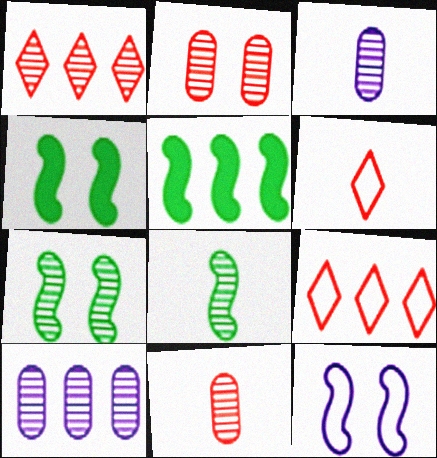[[1, 3, 7], 
[3, 4, 9], 
[4, 6, 10], 
[5, 9, 10]]